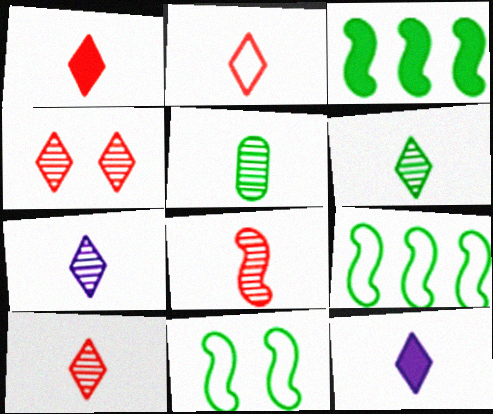[[1, 2, 10], 
[2, 6, 12], 
[5, 7, 8], 
[6, 7, 10]]